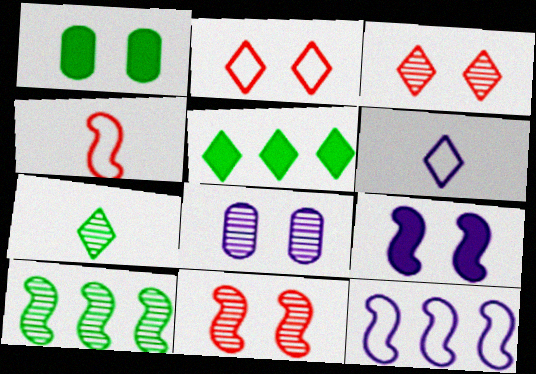[[3, 5, 6], 
[4, 5, 8], 
[4, 9, 10]]